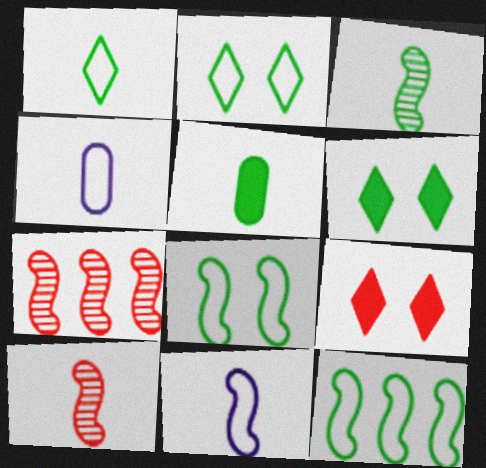[[1, 3, 5], 
[4, 6, 7]]